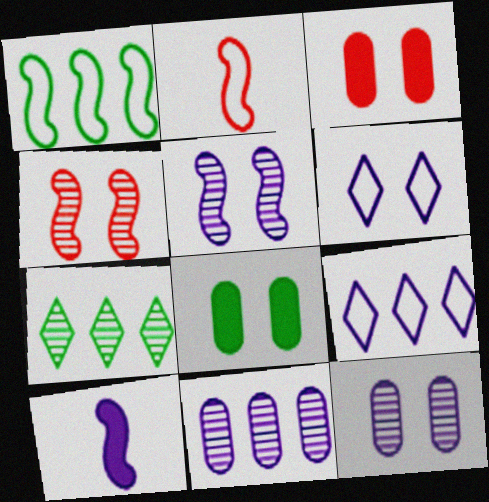[[1, 4, 10], 
[4, 6, 8], 
[6, 10, 11], 
[9, 10, 12]]